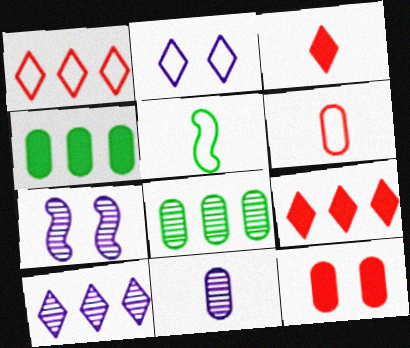[[3, 5, 11], 
[5, 10, 12], 
[7, 10, 11]]